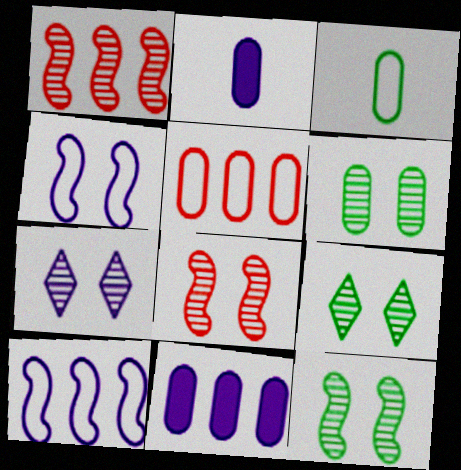[[2, 5, 6], 
[2, 7, 10], 
[6, 7, 8], 
[6, 9, 12]]